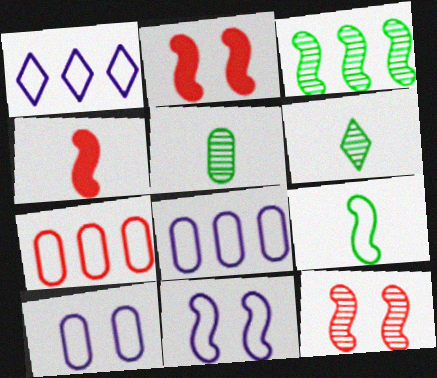[[1, 2, 5], 
[2, 6, 8], 
[3, 4, 11]]